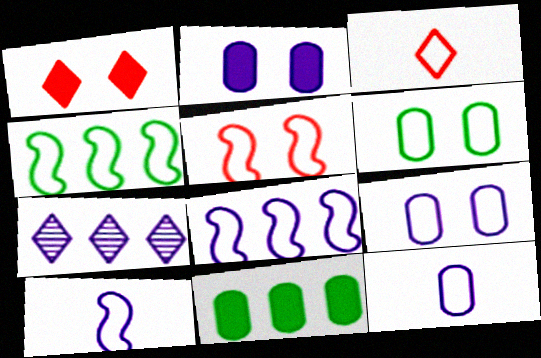[[2, 7, 10], 
[3, 4, 9], 
[3, 6, 8], 
[4, 5, 10]]